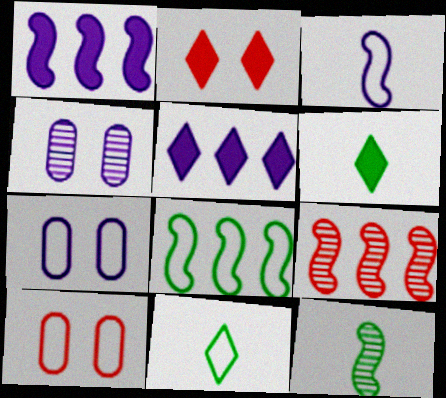[[1, 8, 9], 
[2, 5, 6], 
[3, 4, 5], 
[5, 10, 12], 
[6, 7, 9]]